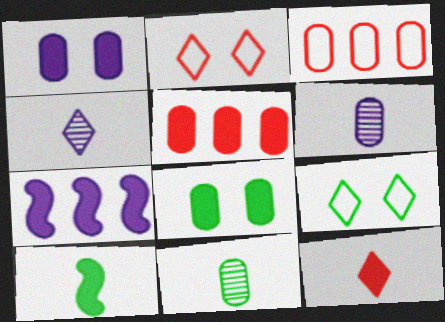[[1, 3, 11], 
[2, 7, 11], 
[3, 6, 8], 
[7, 8, 12]]